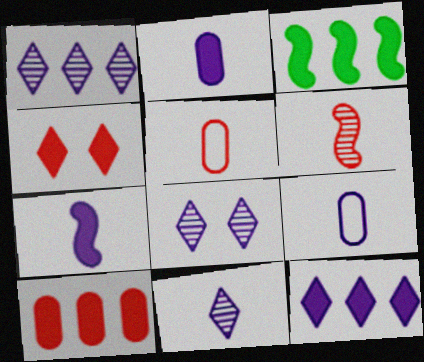[[1, 8, 11], 
[2, 3, 4], 
[3, 5, 8], 
[3, 10, 12], 
[7, 9, 11]]